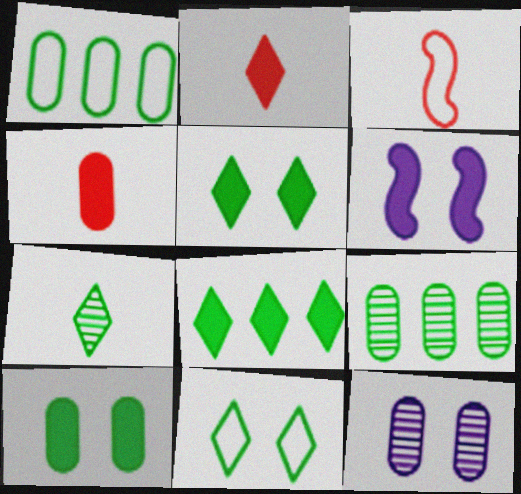[[1, 4, 12], 
[3, 8, 12], 
[4, 6, 8], 
[7, 8, 11]]